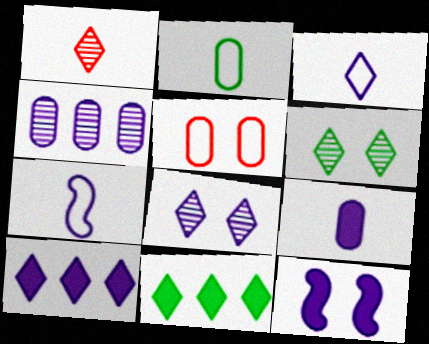[[3, 4, 12], 
[3, 8, 10], 
[5, 6, 12], 
[9, 10, 12]]